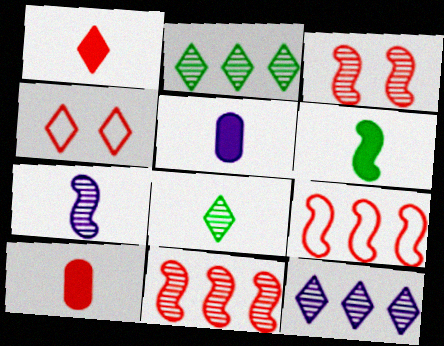[[1, 5, 6], 
[4, 10, 11]]